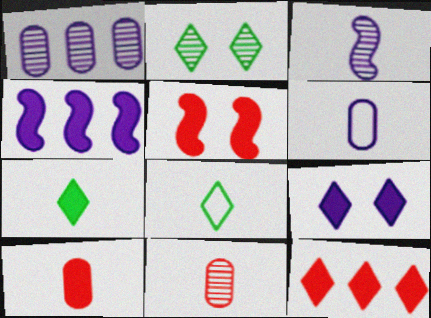[[1, 5, 8], 
[3, 8, 10], 
[5, 10, 12], 
[7, 9, 12]]